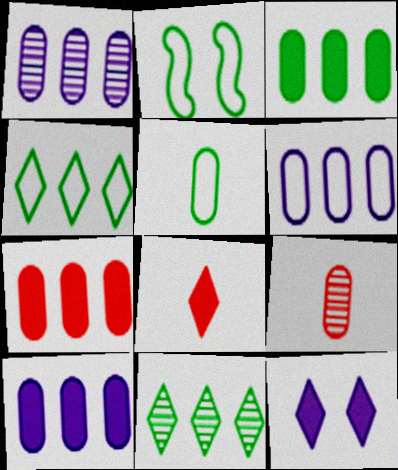[[1, 2, 8], 
[1, 6, 10], 
[2, 4, 5], 
[3, 7, 10]]